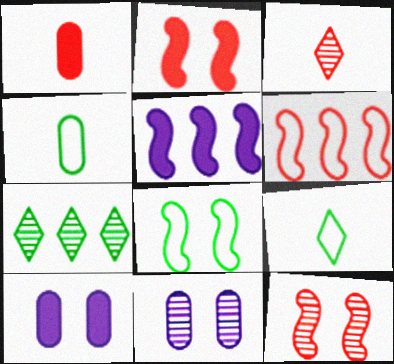[]